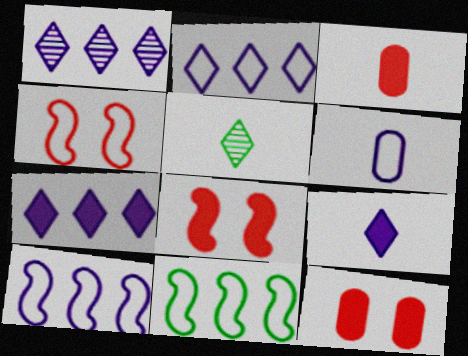[[1, 2, 7], 
[5, 10, 12]]